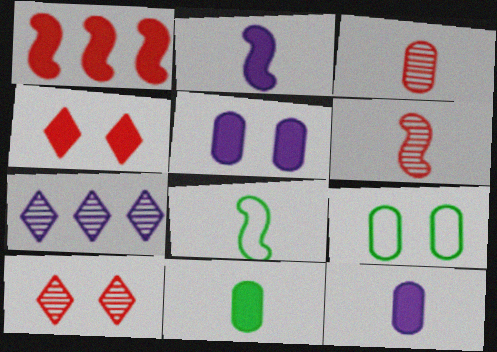[[2, 6, 8]]